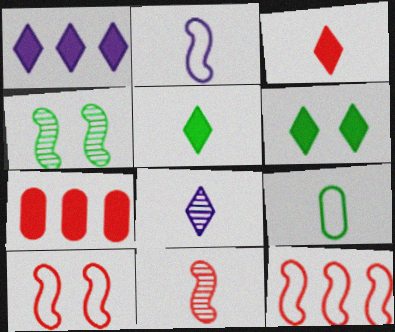[[1, 3, 6]]